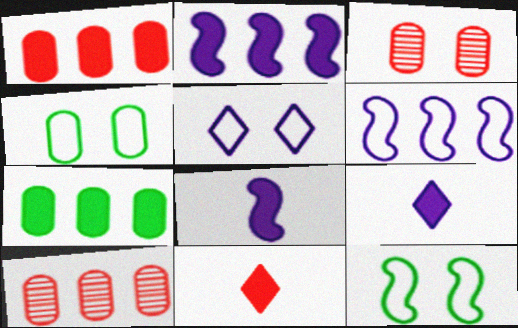[[9, 10, 12]]